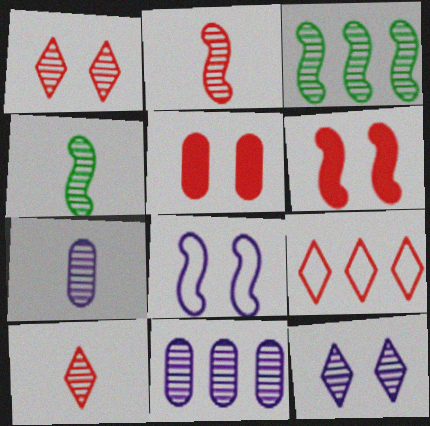[[1, 3, 7], 
[1, 4, 11], 
[2, 5, 9], 
[4, 7, 10]]